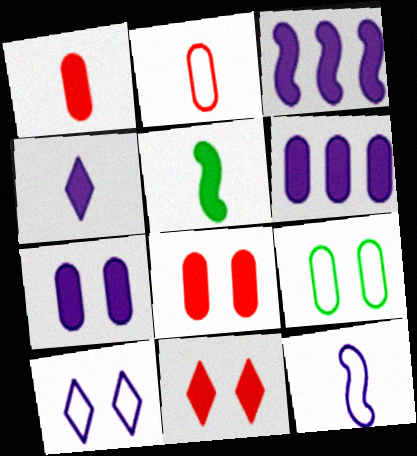[[1, 4, 5], 
[3, 4, 7], 
[5, 6, 11]]